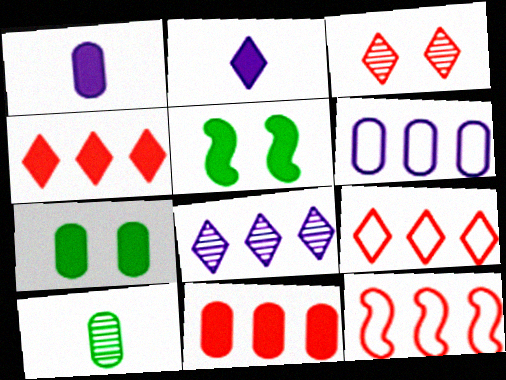[[1, 4, 5], 
[1, 7, 11], 
[2, 5, 11]]